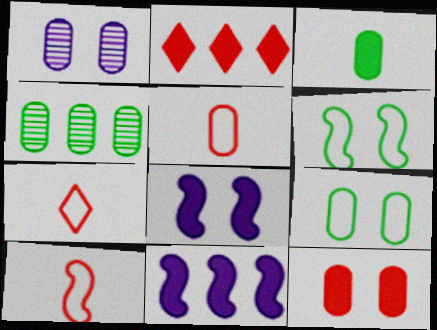[[1, 9, 12], 
[2, 3, 8], 
[3, 4, 9], 
[4, 7, 8], 
[5, 7, 10]]